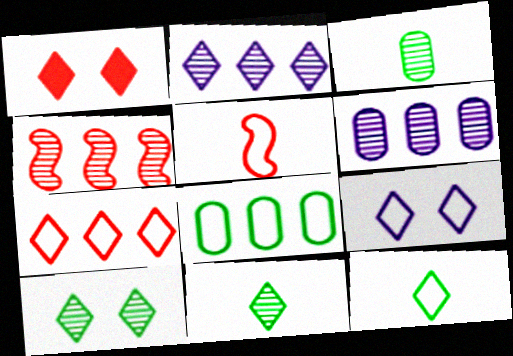[[1, 2, 12], 
[1, 9, 10], 
[5, 8, 9], 
[7, 9, 12]]